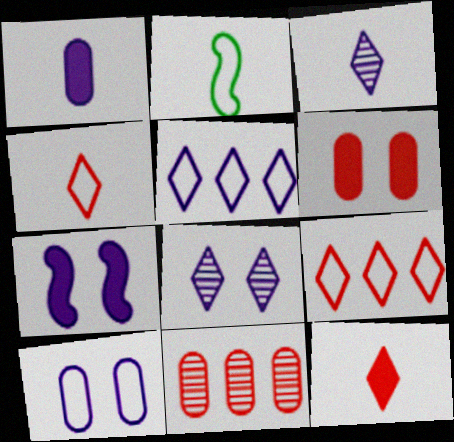[[2, 9, 10], 
[7, 8, 10]]